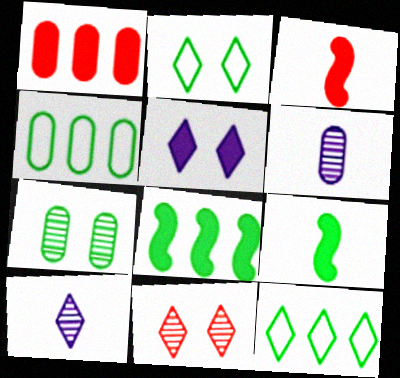[[1, 5, 9], 
[2, 5, 11], 
[7, 9, 12]]